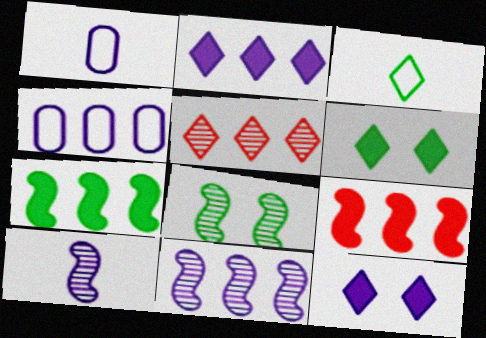[[1, 11, 12], 
[2, 4, 11], 
[3, 5, 12], 
[4, 5, 7], 
[4, 10, 12]]